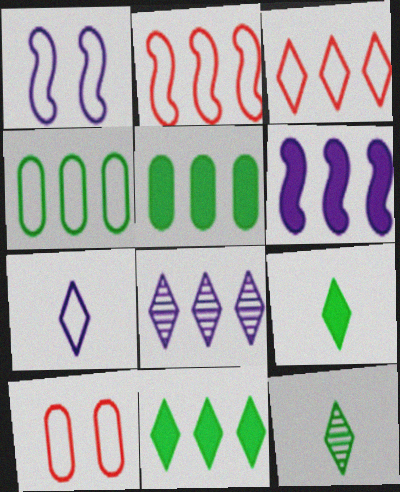[[2, 5, 8], 
[3, 8, 11], 
[6, 10, 12]]